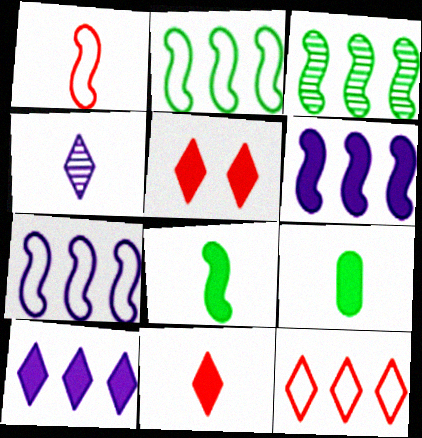[[1, 4, 9], 
[5, 6, 9]]